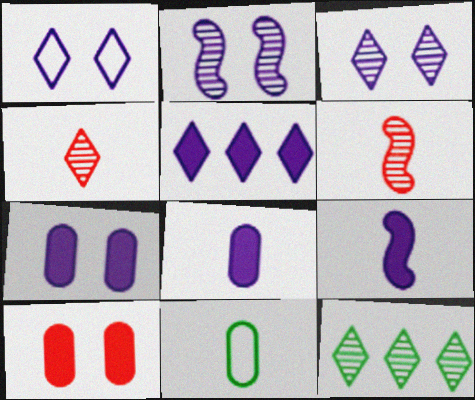[[1, 2, 7], 
[3, 4, 12], 
[4, 9, 11], 
[5, 7, 9]]